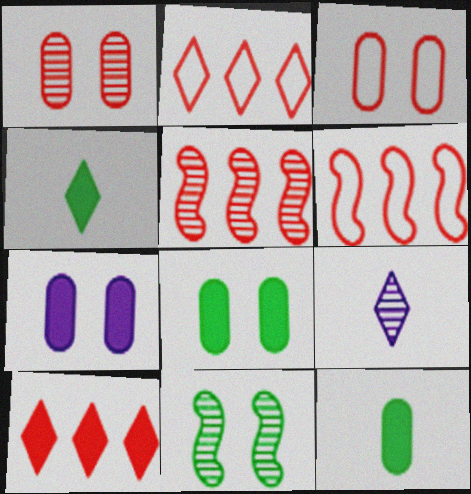[[6, 8, 9]]